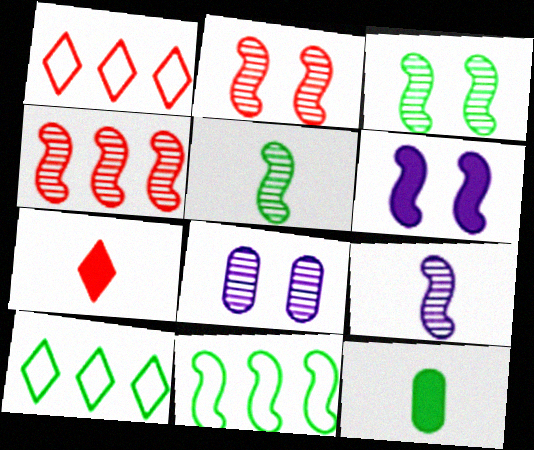[[3, 4, 9], 
[3, 10, 12], 
[7, 8, 11]]